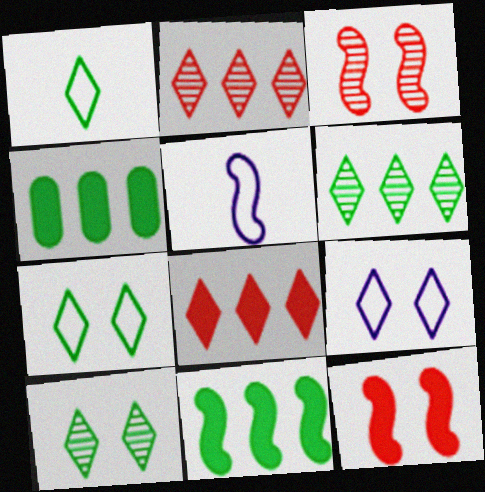[[3, 5, 11]]